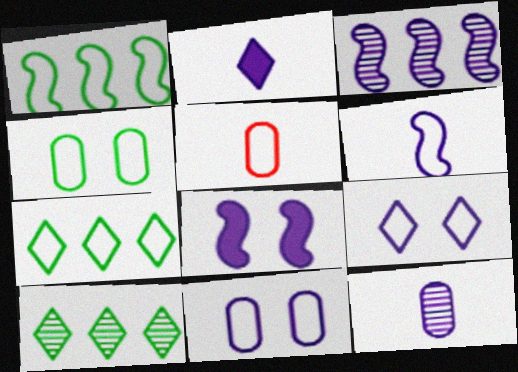[[1, 5, 9], 
[2, 3, 11], 
[2, 6, 12], 
[3, 6, 8], 
[5, 8, 10]]